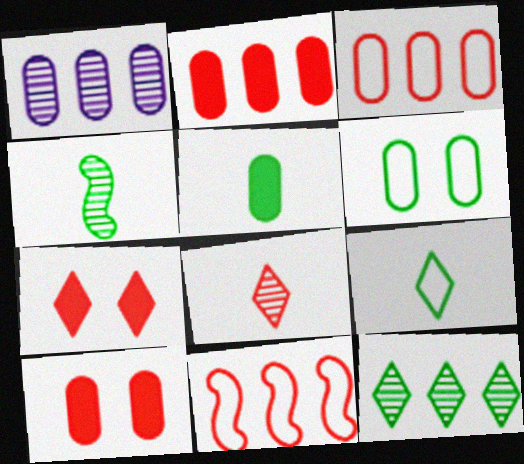[[4, 5, 9], 
[8, 10, 11]]